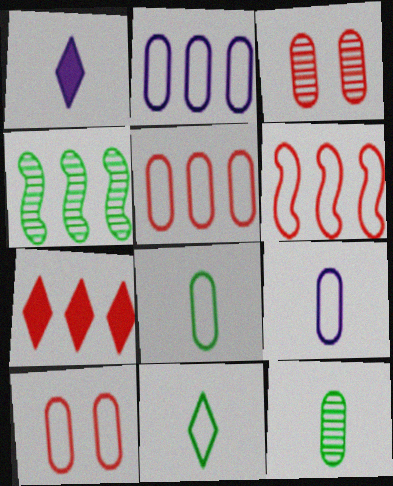[[1, 4, 10], 
[2, 4, 7], 
[2, 8, 10]]